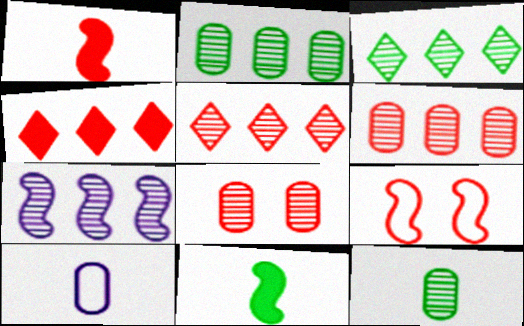[[2, 5, 7], 
[3, 6, 7], 
[7, 9, 11]]